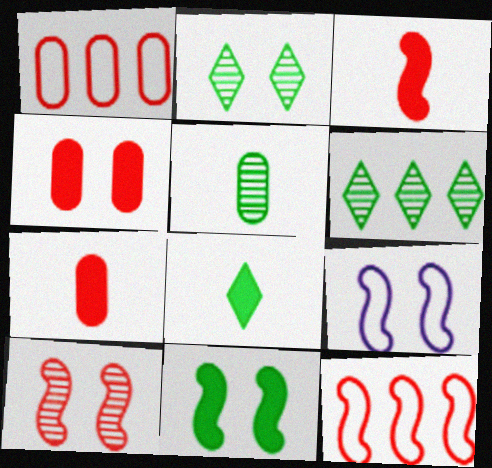[[2, 4, 9], 
[3, 10, 12], 
[6, 7, 9], 
[9, 10, 11]]